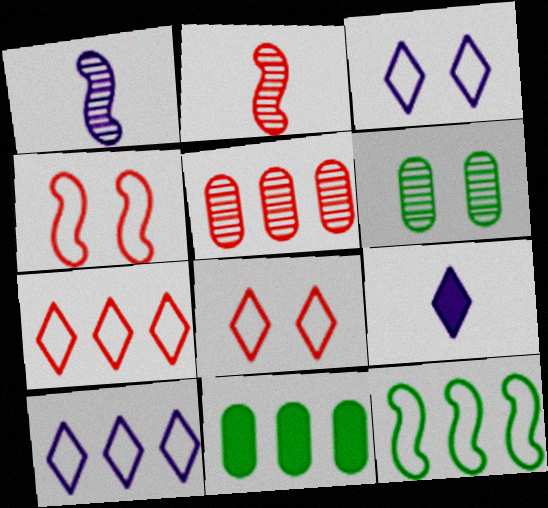[[1, 8, 11], 
[2, 3, 11]]